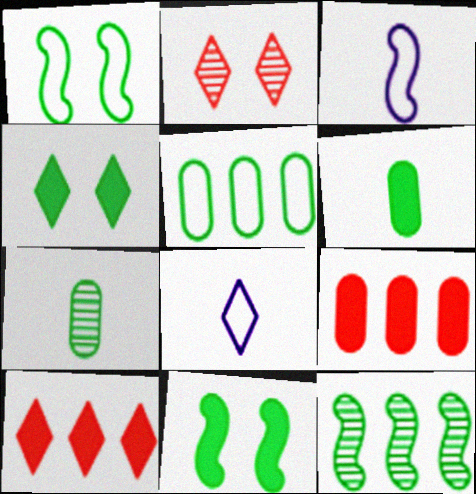[]